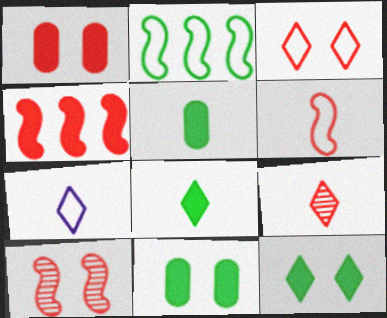[[1, 3, 10], 
[4, 6, 10], 
[7, 8, 9]]